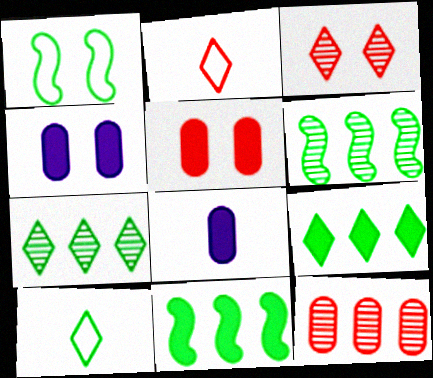[[1, 3, 4], 
[2, 4, 6]]